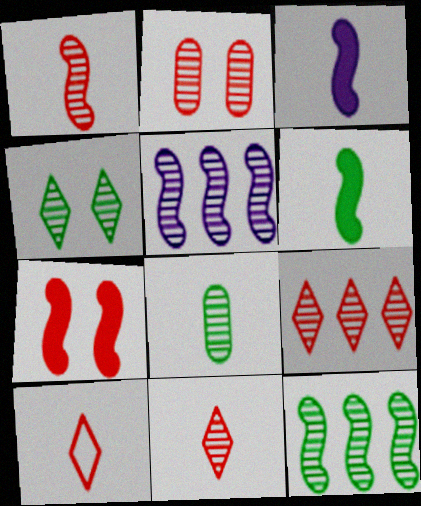[[1, 2, 9], 
[3, 8, 10], 
[4, 8, 12]]